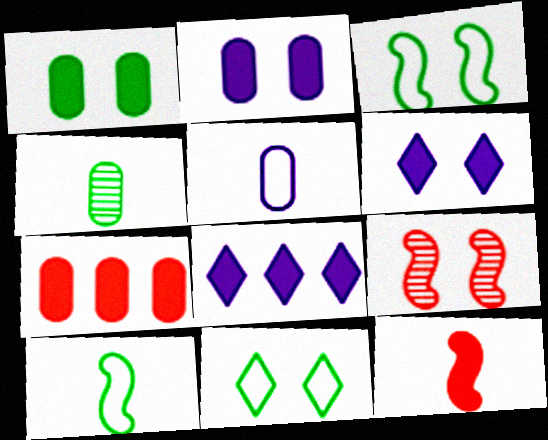[[1, 8, 12], 
[2, 9, 11]]